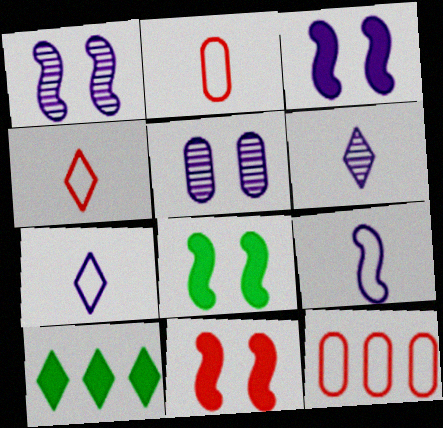[[1, 2, 10], 
[3, 8, 11], 
[6, 8, 12]]